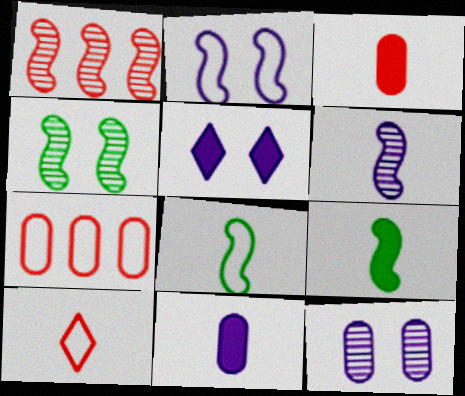[[1, 2, 9], 
[1, 4, 6], 
[2, 5, 12]]